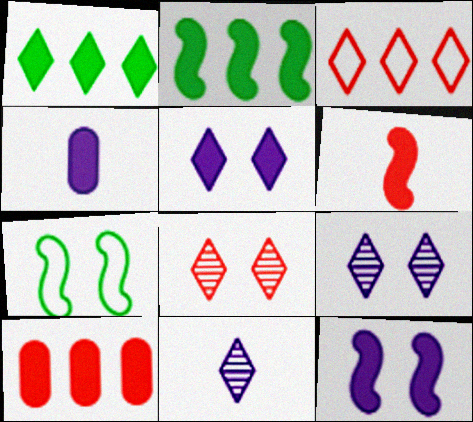[[2, 6, 12], 
[7, 10, 11]]